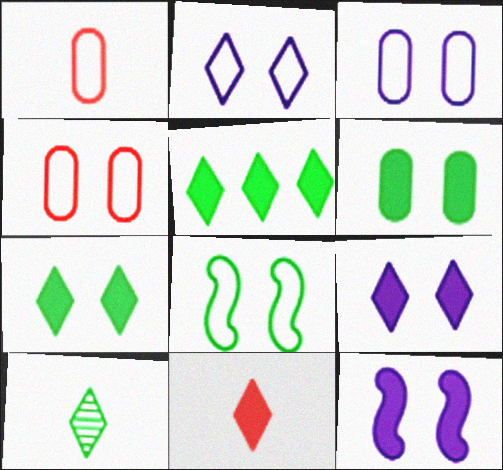[[2, 4, 8], 
[5, 9, 11]]